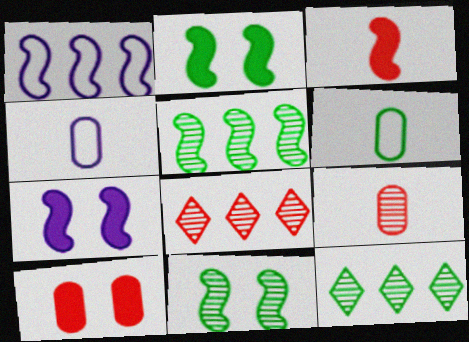[[1, 3, 11], 
[2, 4, 8], 
[2, 6, 12], 
[6, 7, 8]]